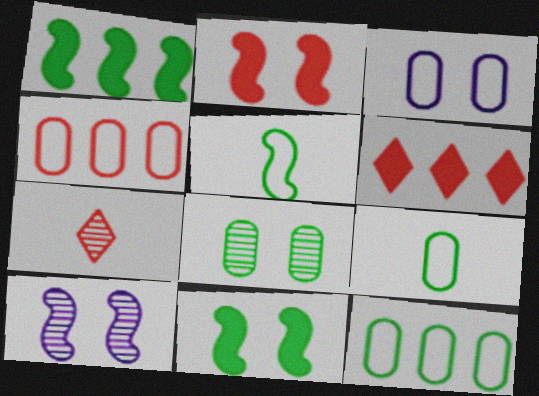[[1, 3, 7], 
[2, 4, 7], 
[3, 4, 9], 
[6, 9, 10]]